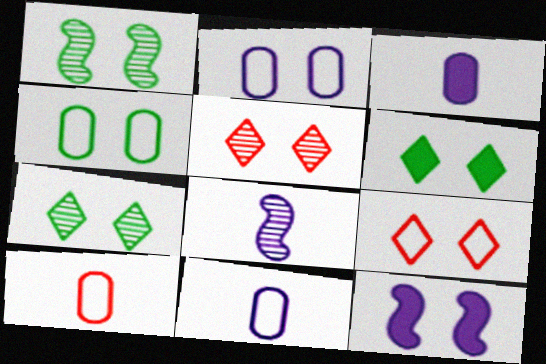[[1, 4, 6], 
[4, 5, 12]]